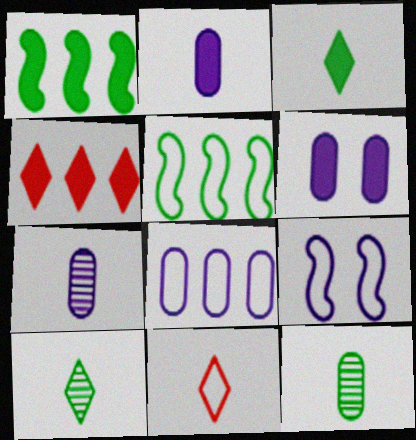[[4, 9, 12], 
[6, 7, 8]]